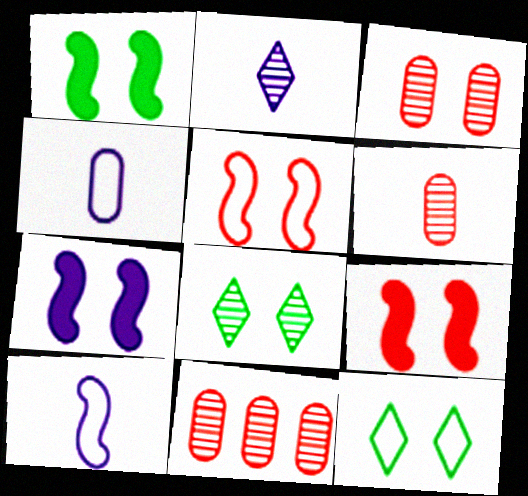[[1, 7, 9], 
[3, 6, 11], 
[3, 7, 12]]